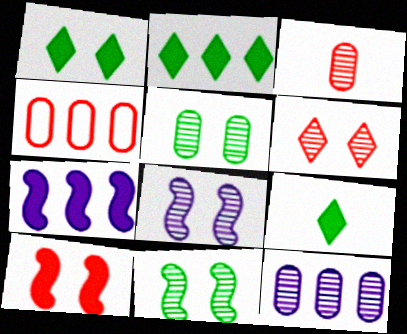[[1, 2, 9], 
[3, 5, 12], 
[4, 8, 9], 
[5, 6, 8]]